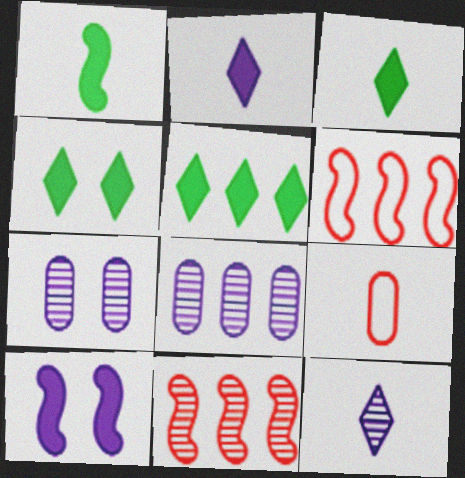[[1, 9, 12], 
[3, 4, 5], 
[3, 6, 7], 
[5, 6, 8]]